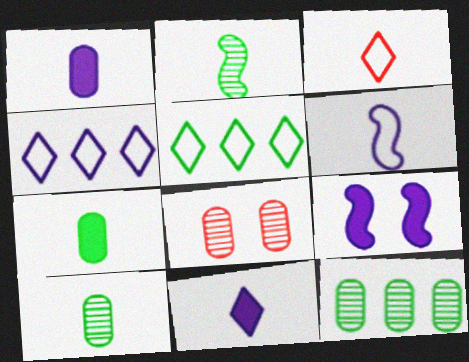[[1, 2, 3], 
[3, 9, 12]]